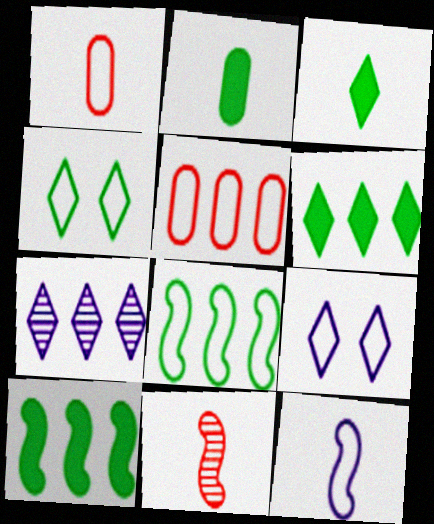[[1, 8, 9], 
[4, 5, 12], 
[5, 7, 10]]